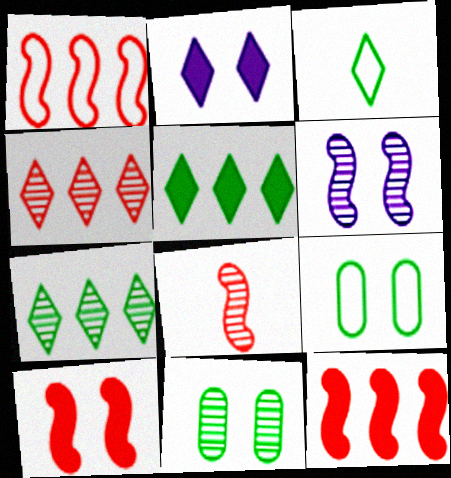[[1, 8, 10], 
[2, 3, 4]]